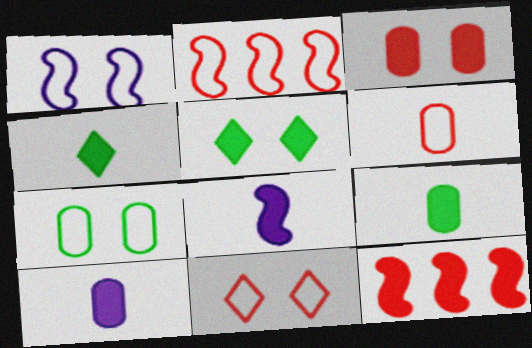[[1, 7, 11], 
[2, 6, 11], 
[5, 10, 12]]